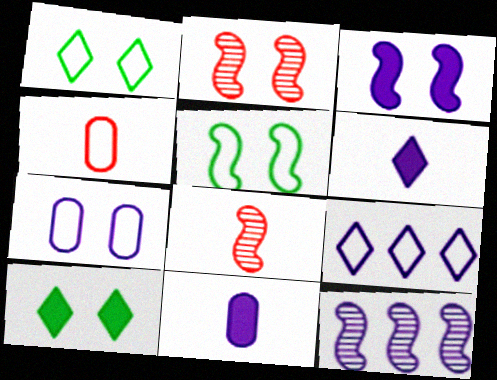[[2, 3, 5], 
[2, 7, 10], 
[4, 5, 9], 
[4, 10, 12], 
[6, 7, 12]]